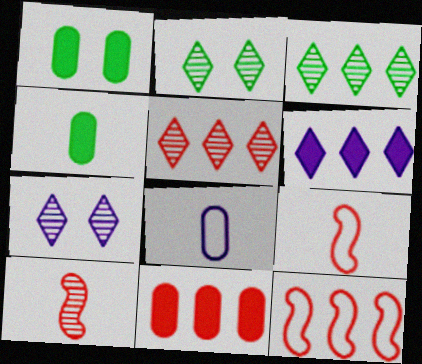[[4, 7, 12], 
[5, 11, 12]]